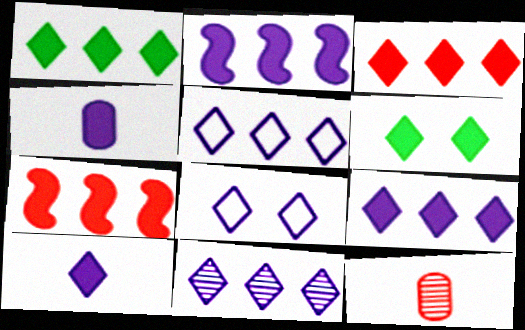[[1, 3, 9], 
[3, 6, 10], 
[4, 6, 7], 
[5, 9, 11], 
[8, 10, 11]]